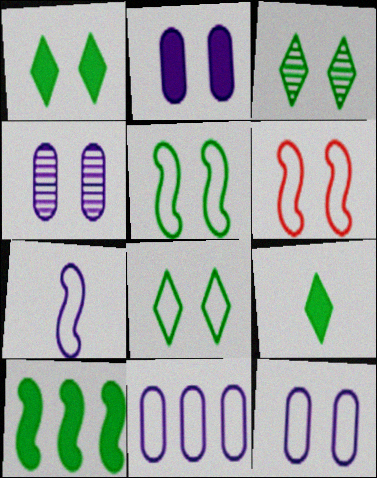[[1, 3, 8], 
[1, 4, 6], 
[2, 3, 6], 
[2, 4, 12], 
[6, 8, 12]]